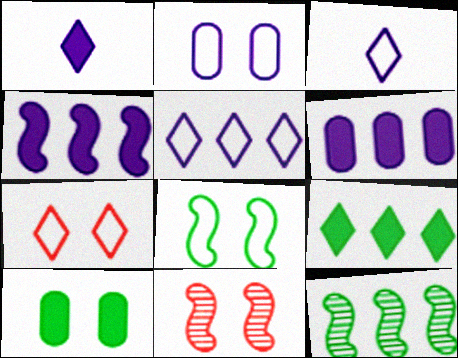[[2, 7, 8]]